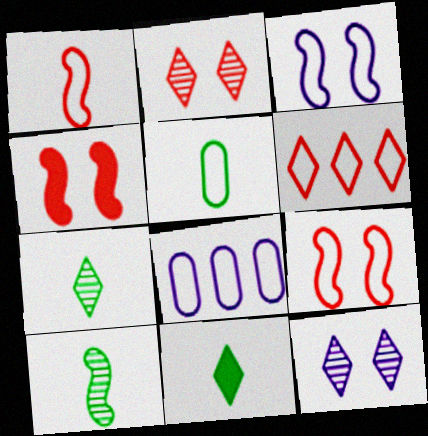[[3, 5, 6], 
[4, 7, 8], 
[5, 10, 11], 
[6, 11, 12]]